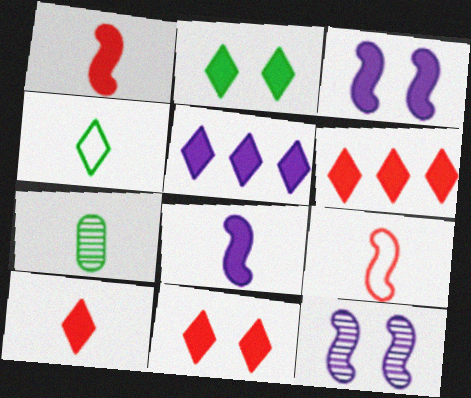[[2, 5, 10], 
[6, 10, 11]]